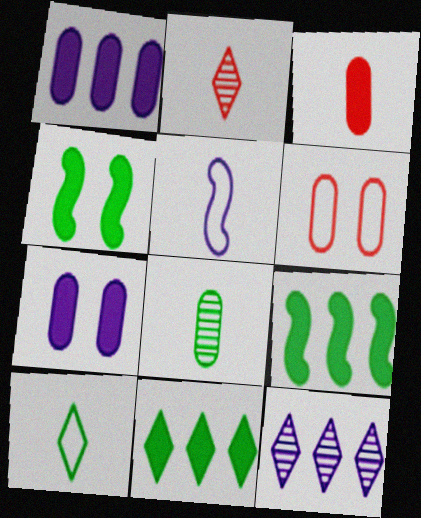[[1, 6, 8], 
[5, 7, 12]]